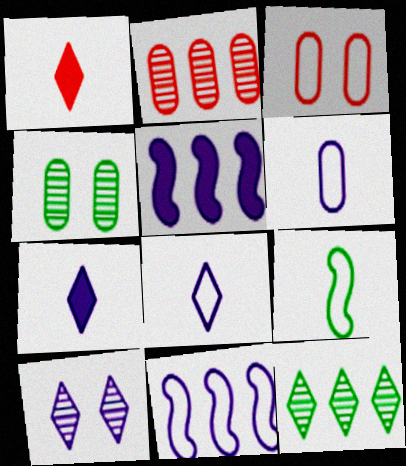[[1, 4, 11], 
[5, 6, 10]]